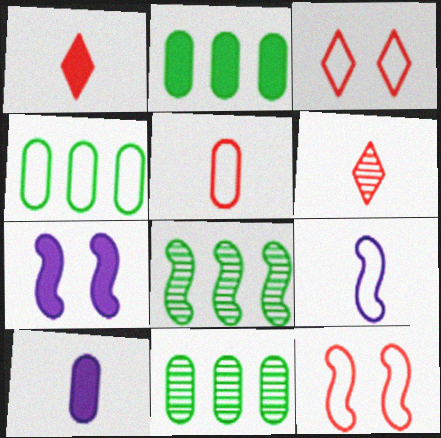[[1, 2, 7], 
[2, 4, 11], 
[3, 4, 9], 
[3, 8, 10], 
[4, 6, 7]]